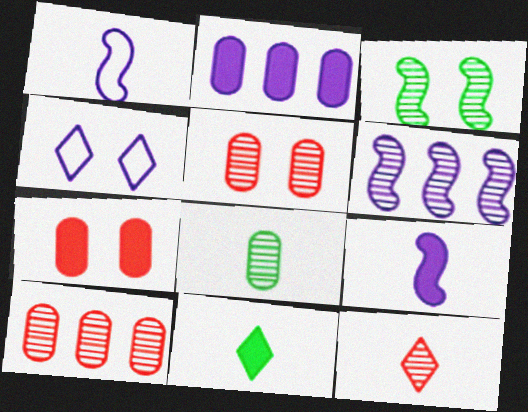[[3, 4, 7]]